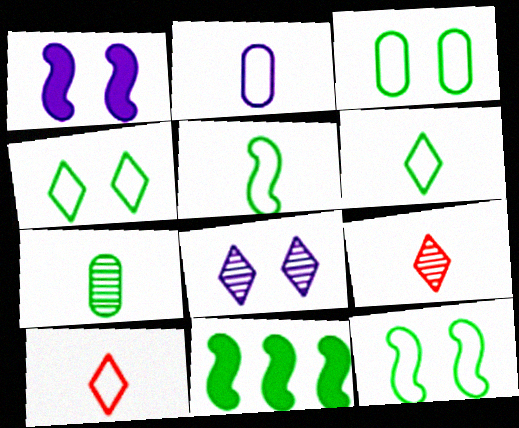[[2, 5, 10], 
[3, 4, 12], 
[4, 7, 11]]